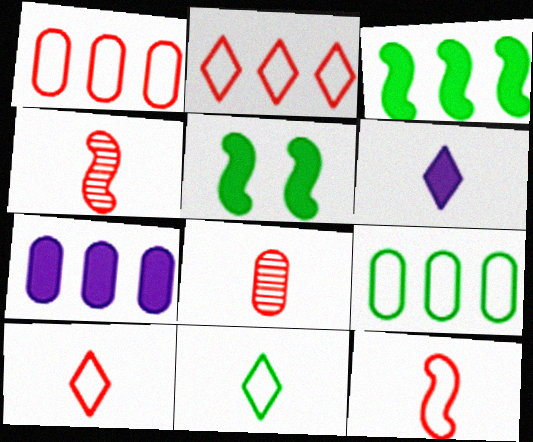[]